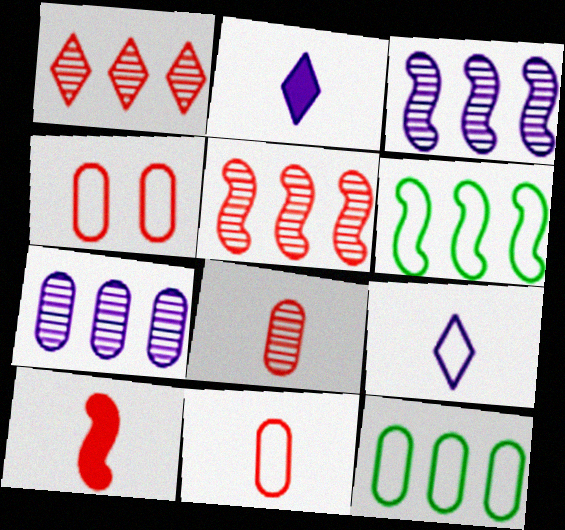[[1, 4, 10], 
[4, 6, 9]]